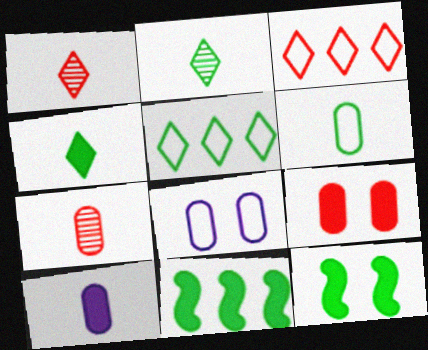[[1, 8, 11], 
[6, 7, 10]]